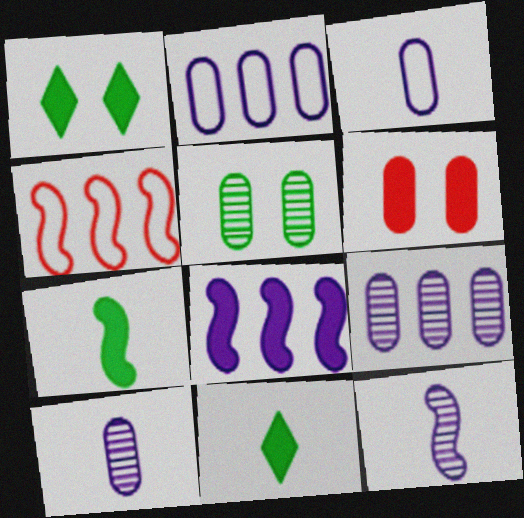[[1, 4, 10], 
[6, 8, 11]]